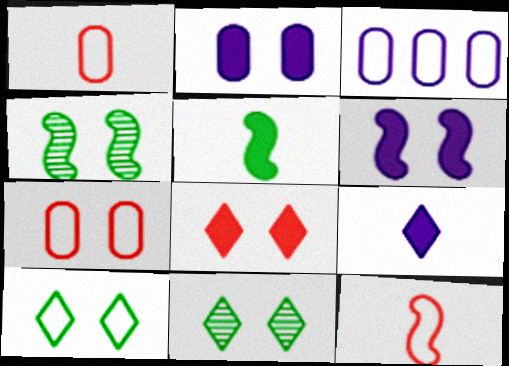[[3, 10, 12], 
[6, 7, 11]]